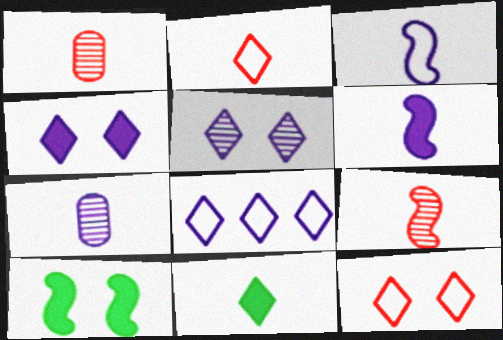[[1, 3, 11], 
[1, 8, 10]]